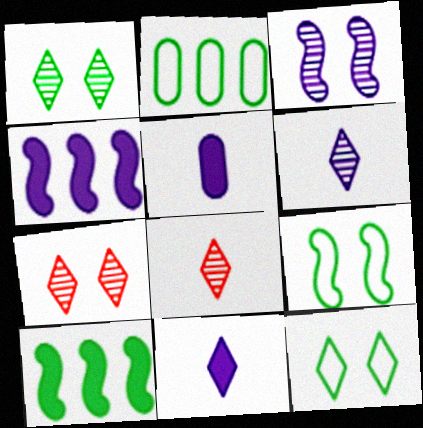[]